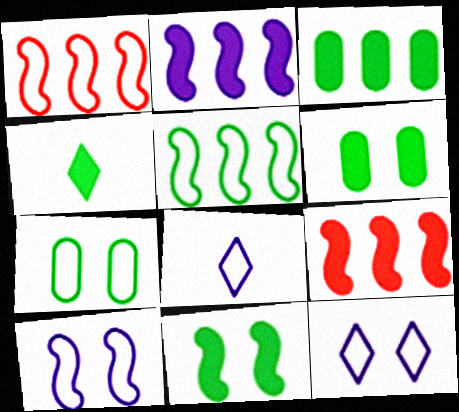[[1, 7, 8], 
[3, 4, 11]]